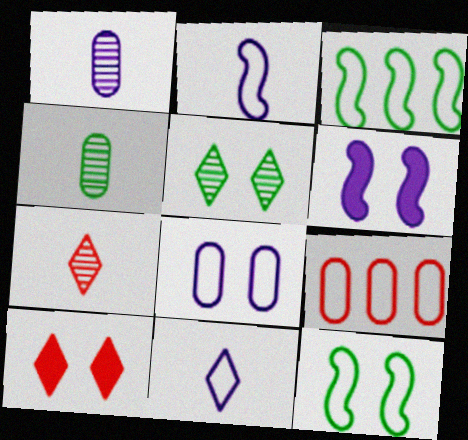[[1, 3, 10], 
[9, 11, 12]]